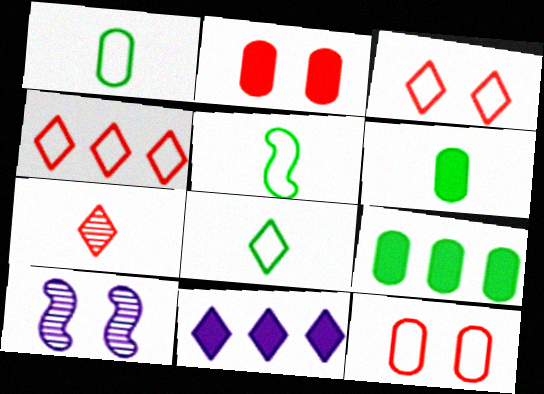[[1, 5, 8], 
[4, 6, 10]]